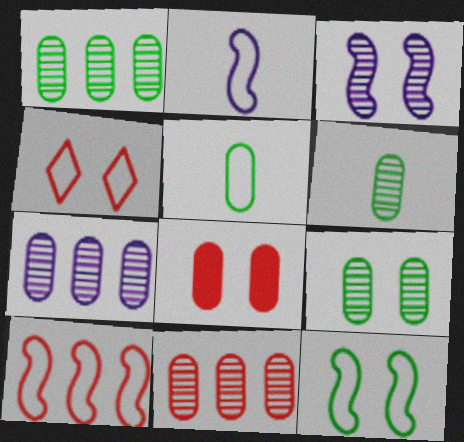[[1, 6, 9], 
[1, 7, 11], 
[2, 10, 12], 
[5, 7, 8]]